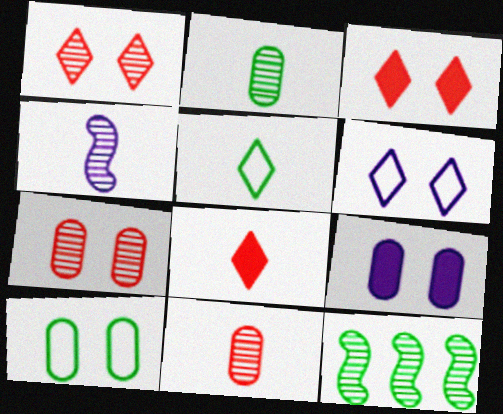[[7, 9, 10]]